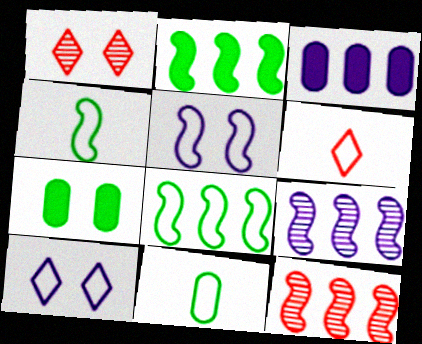[[1, 3, 4], 
[1, 5, 7], 
[6, 7, 9]]